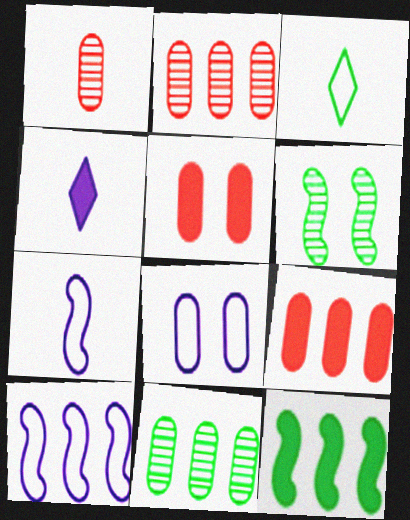[[4, 5, 12]]